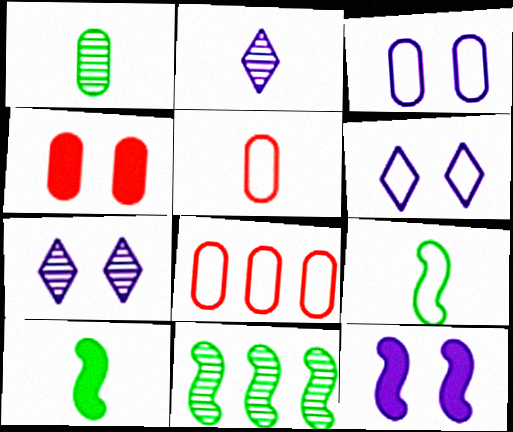[[2, 5, 10], 
[3, 7, 12], 
[6, 8, 9], 
[7, 8, 10]]